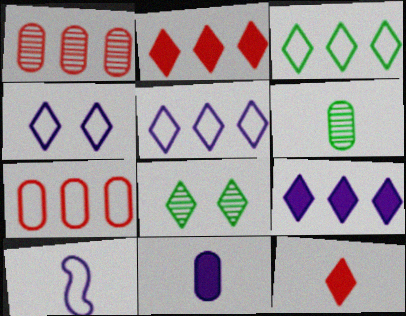[[5, 8, 12], 
[6, 10, 12]]